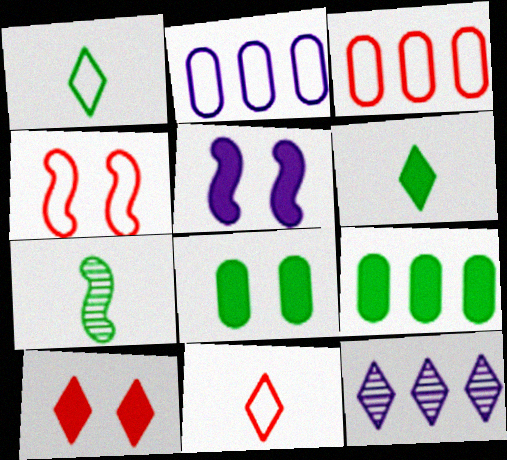[[1, 2, 4], 
[1, 10, 12], 
[2, 7, 10], 
[3, 4, 11], 
[5, 8, 10]]